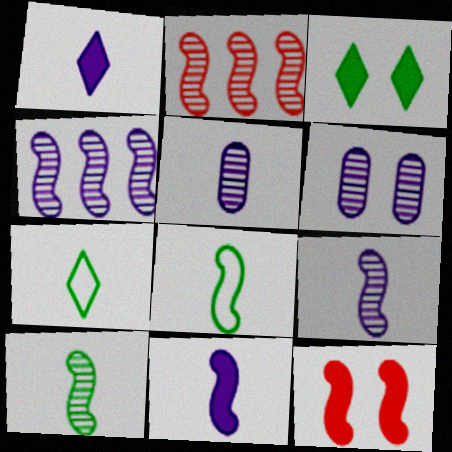[[4, 8, 12]]